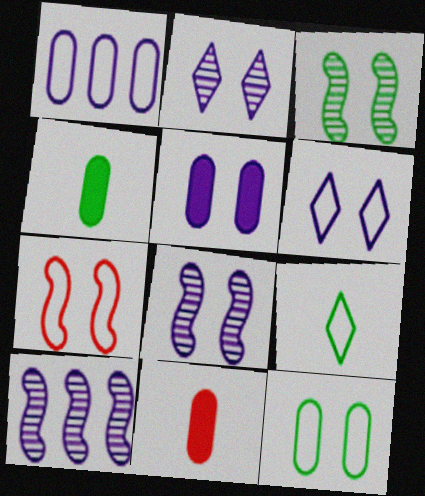[[1, 7, 9], 
[5, 6, 8], 
[6, 7, 12]]